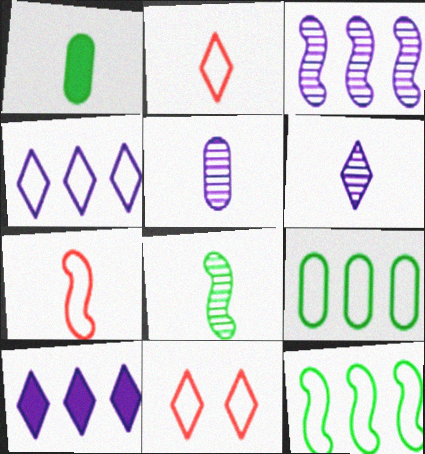[[1, 3, 11], 
[1, 6, 7]]